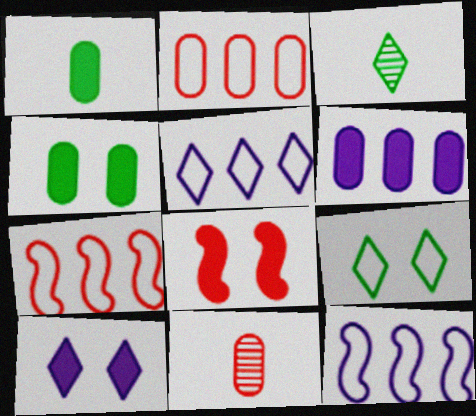[[4, 8, 10]]